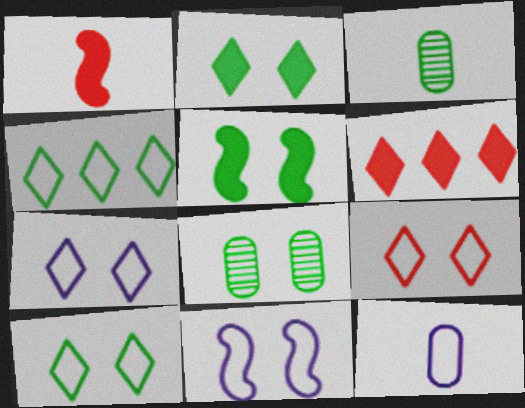[[3, 4, 5], 
[3, 6, 11], 
[5, 8, 10], 
[7, 9, 10]]